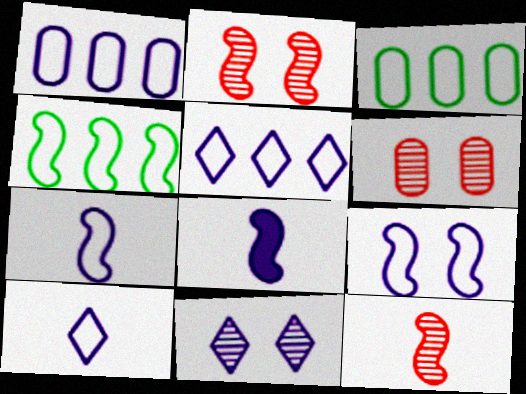[[1, 8, 11], 
[1, 9, 10], 
[2, 4, 8]]